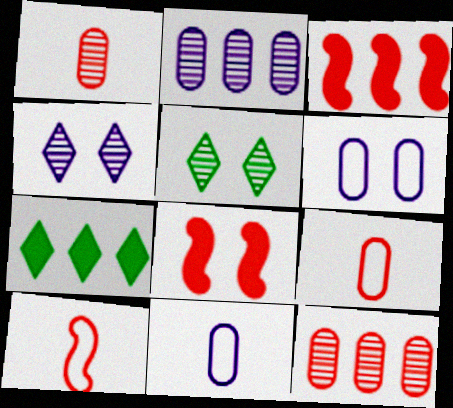[[3, 5, 11], 
[5, 6, 8]]